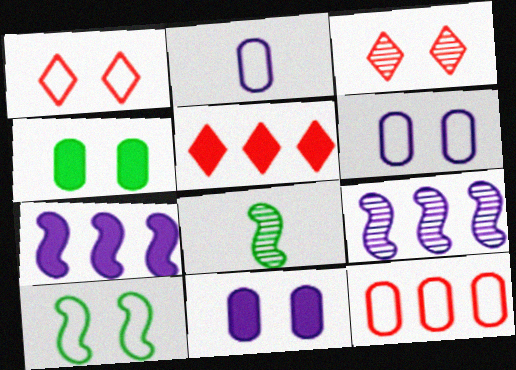[[1, 6, 10], 
[3, 10, 11], 
[5, 6, 8]]